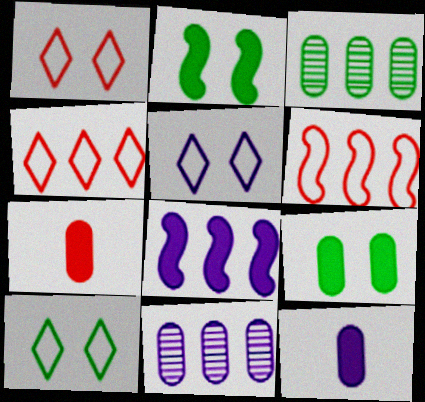[[1, 5, 10], 
[3, 4, 8]]